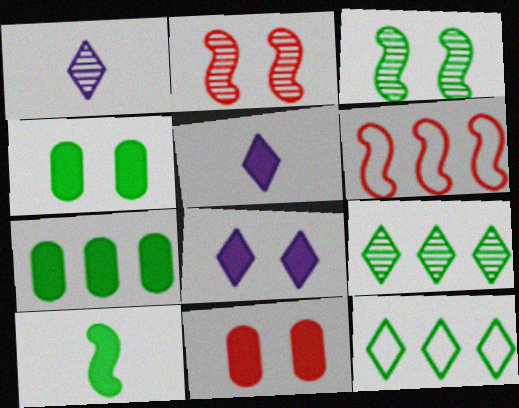[[1, 4, 6]]